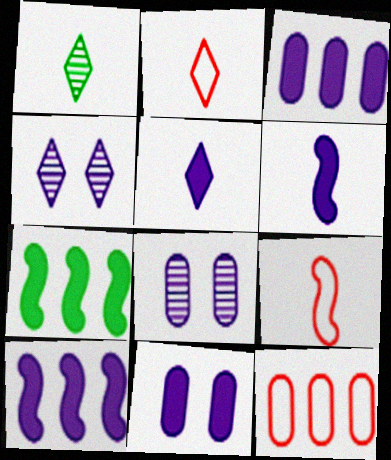[[1, 2, 5], 
[2, 7, 8], 
[5, 10, 11]]